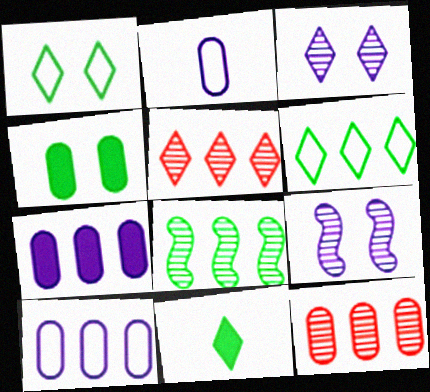[[2, 4, 12]]